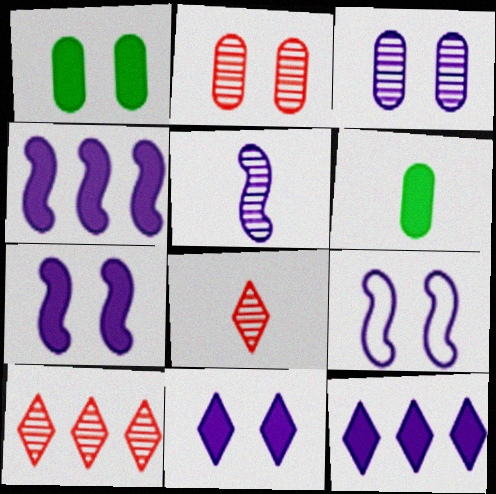[[3, 9, 11], 
[4, 5, 9], 
[6, 9, 10]]